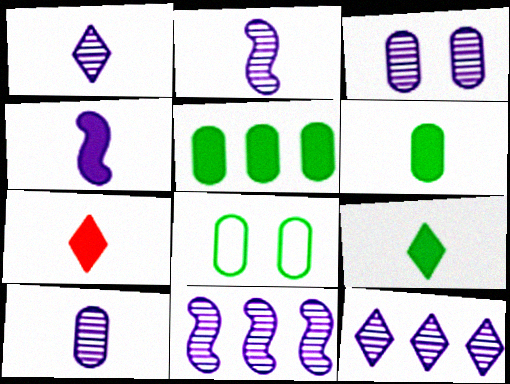[[1, 2, 10], 
[1, 3, 11], 
[2, 3, 12], 
[4, 6, 7], 
[7, 8, 11]]